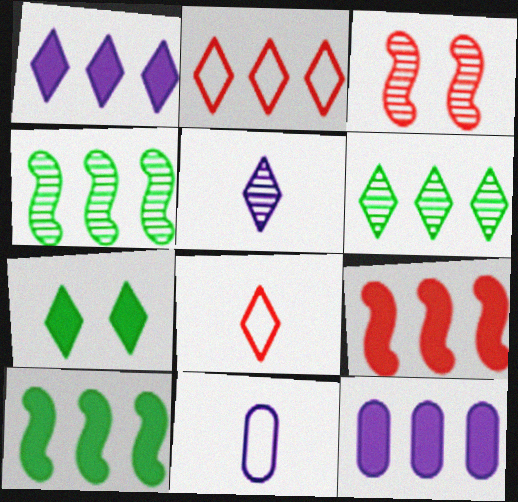[[1, 2, 6], 
[2, 4, 12], 
[2, 5, 7]]